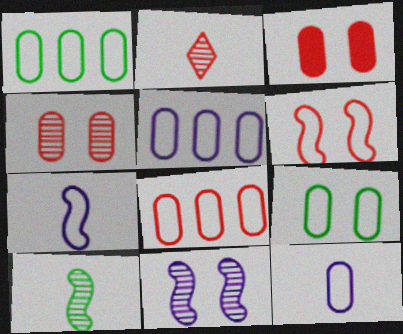[[1, 5, 8], 
[8, 9, 12]]